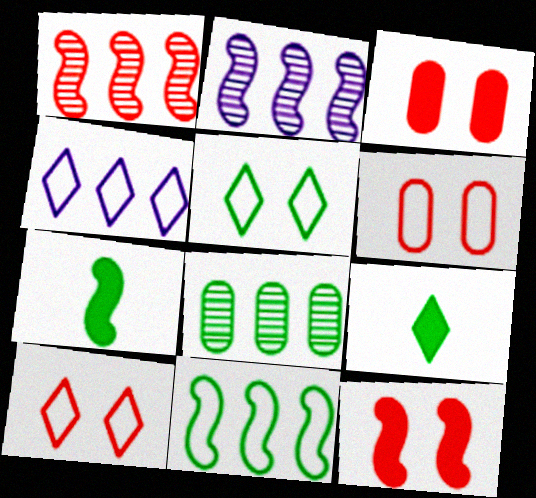[[2, 6, 9], 
[5, 7, 8]]